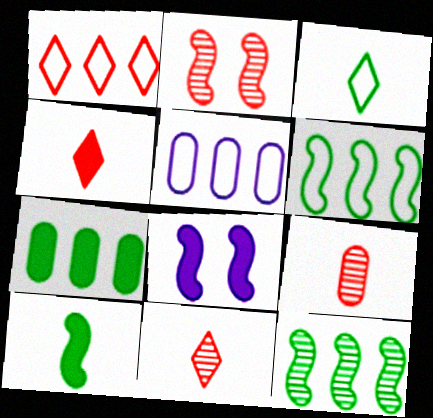[[1, 5, 6], 
[4, 7, 8]]